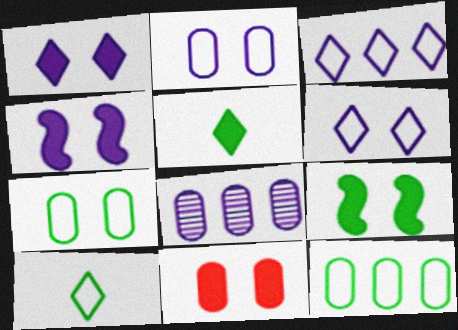[[1, 9, 11]]